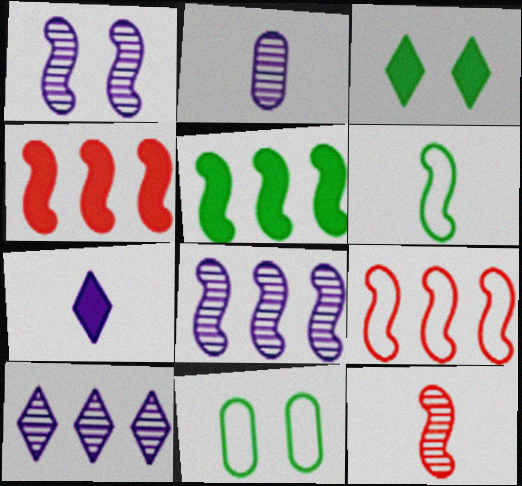[[1, 2, 10], 
[1, 4, 6], 
[2, 3, 9], 
[5, 8, 9]]